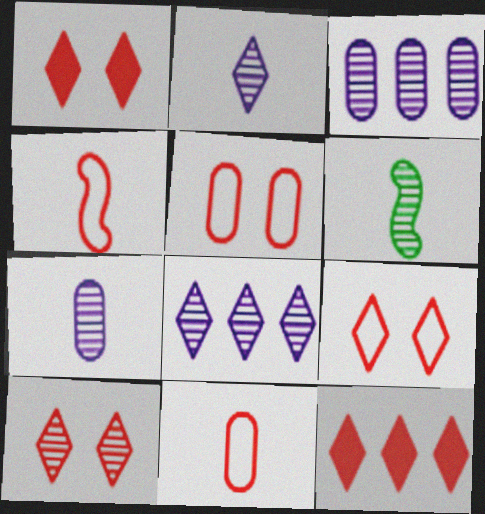[[1, 9, 10], 
[3, 6, 10]]